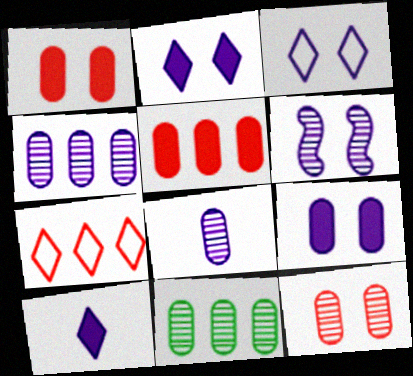[[3, 6, 9], 
[8, 11, 12]]